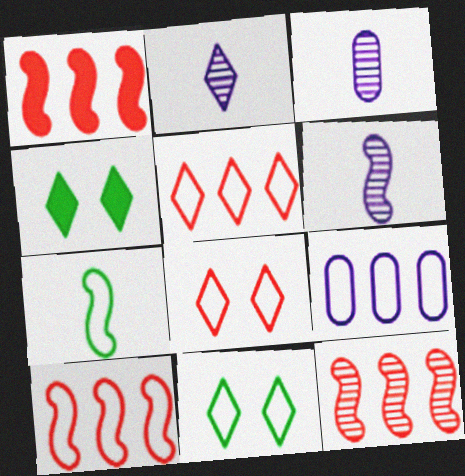[[1, 3, 11], 
[1, 10, 12], 
[2, 3, 6], 
[2, 4, 5], 
[3, 4, 10], 
[7, 8, 9]]